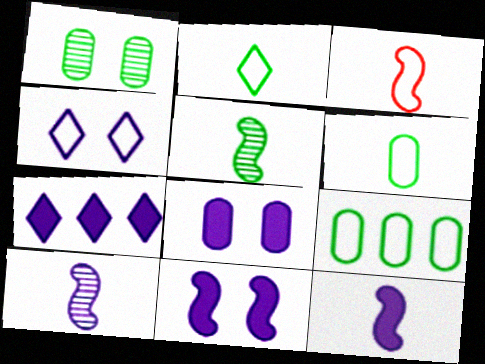[[1, 3, 7], 
[3, 4, 9], 
[3, 5, 12], 
[7, 8, 12]]